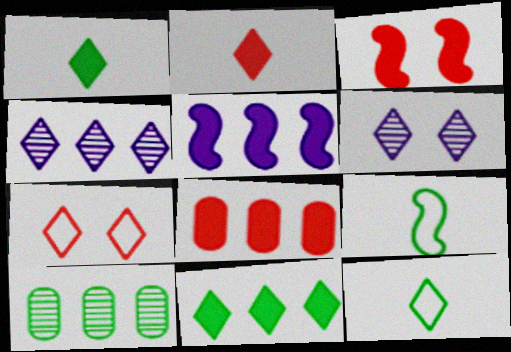[[1, 4, 7], 
[2, 3, 8], 
[5, 8, 11], 
[6, 8, 9]]